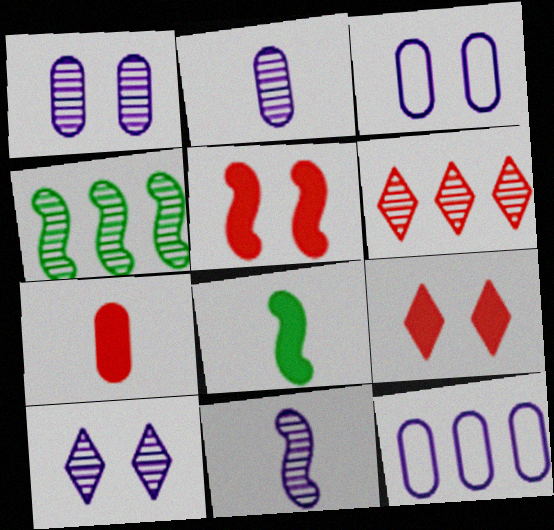[[3, 6, 8]]